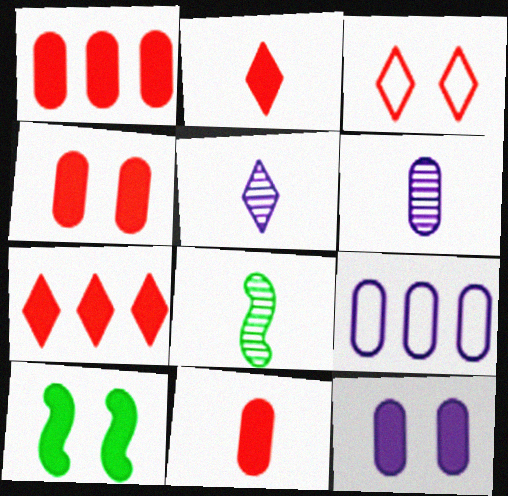[[1, 4, 11], 
[6, 9, 12]]